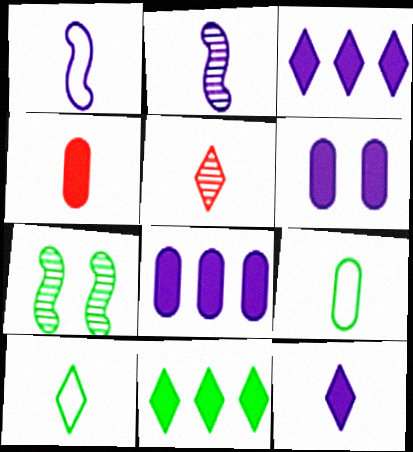[[2, 4, 10], 
[5, 10, 12], 
[7, 9, 11]]